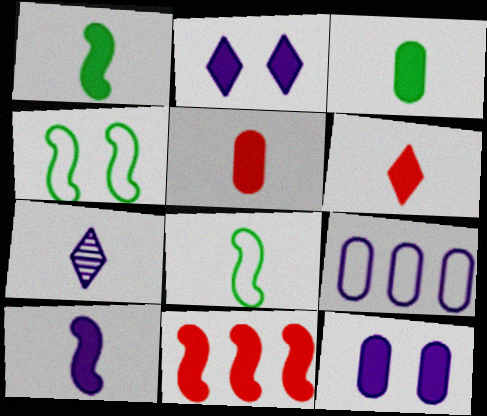[[2, 3, 11], 
[3, 6, 10], 
[5, 7, 8]]